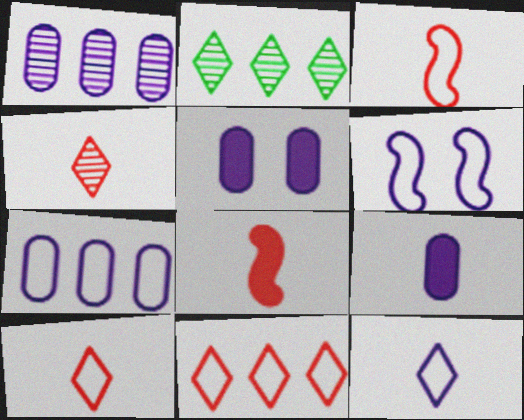[[2, 3, 5], 
[6, 7, 12]]